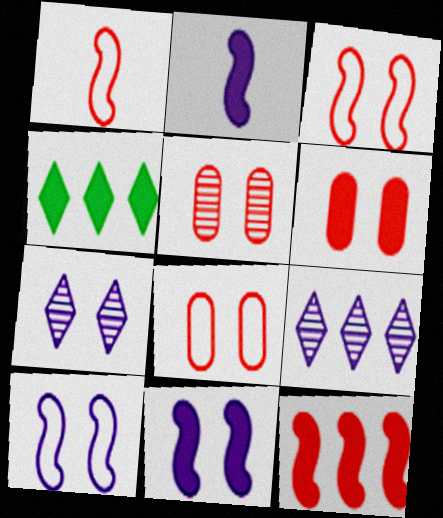[[2, 4, 6], 
[5, 6, 8]]